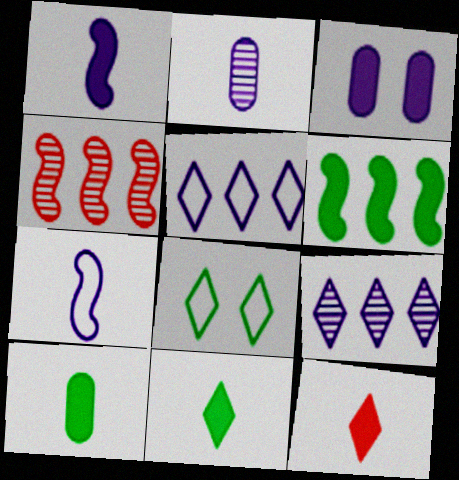[[1, 10, 12], 
[3, 6, 12], 
[3, 7, 9], 
[8, 9, 12]]